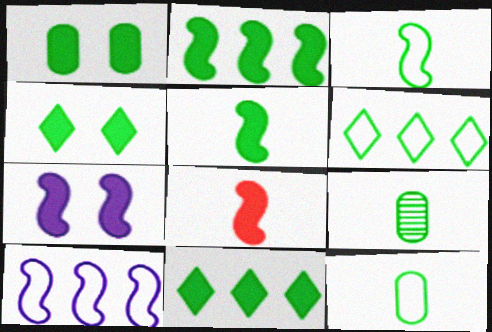[[1, 5, 11], 
[2, 7, 8]]